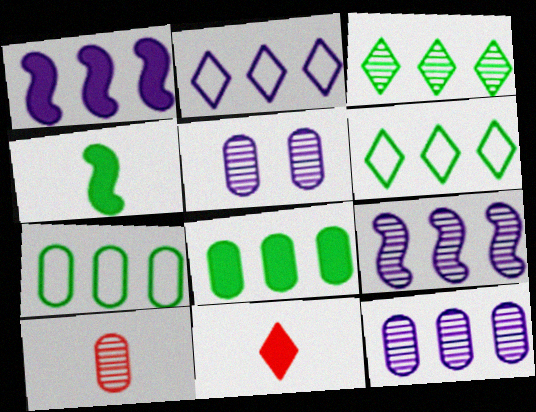[[1, 2, 12]]